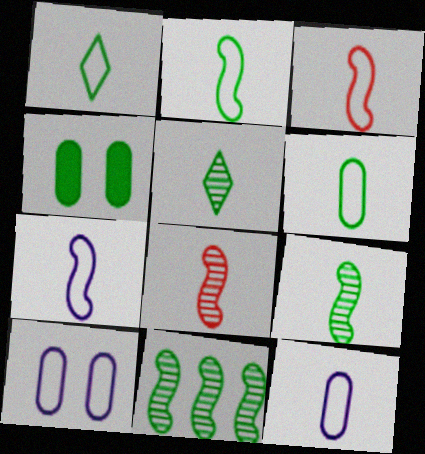[[1, 2, 6], 
[1, 3, 12], 
[1, 4, 11], 
[2, 3, 7]]